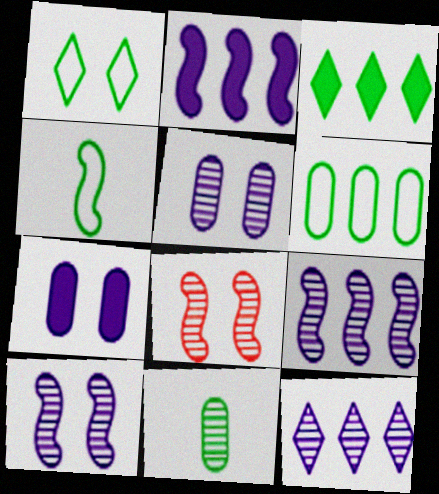[[1, 4, 6], 
[1, 7, 8], 
[2, 4, 8], 
[8, 11, 12]]